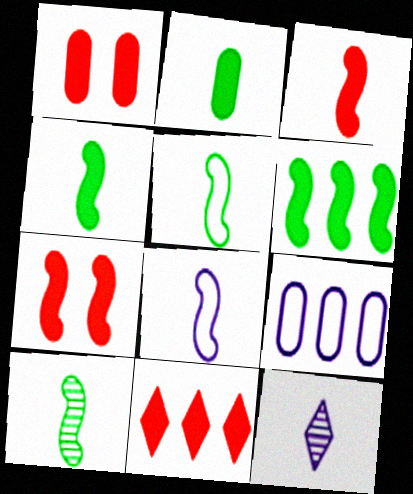[[1, 3, 11], 
[3, 8, 10], 
[4, 5, 10]]